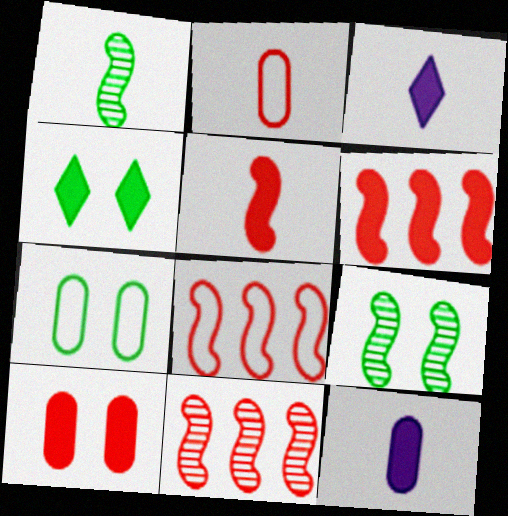[[1, 2, 3], 
[3, 7, 11], 
[4, 6, 12], 
[4, 7, 9], 
[6, 8, 11]]